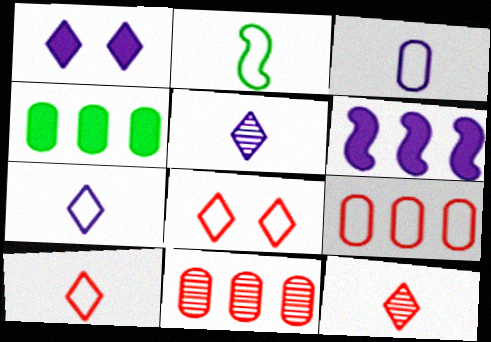[[1, 2, 11], 
[2, 3, 10]]